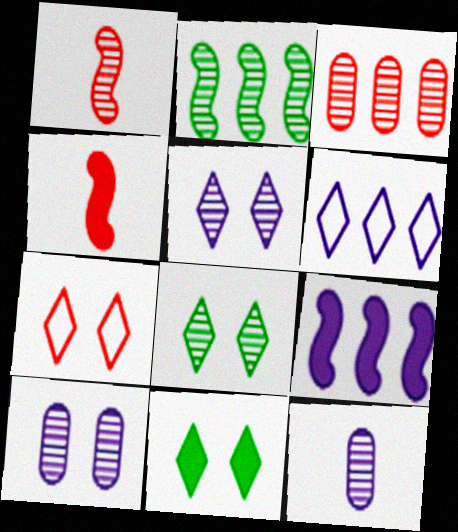[[3, 4, 7], 
[5, 7, 11]]